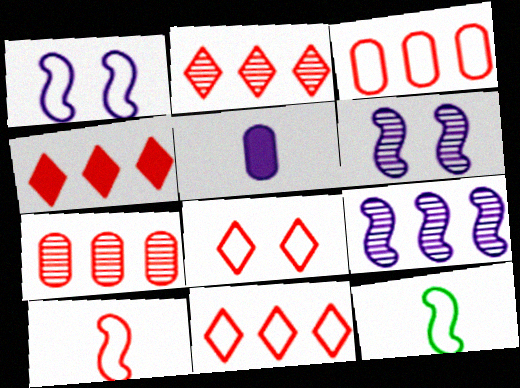[[2, 4, 11], 
[3, 8, 10]]